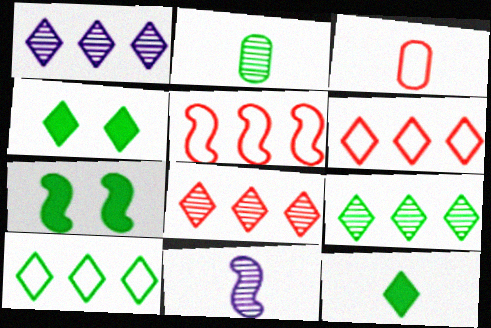[[1, 3, 7], 
[1, 8, 9], 
[2, 7, 10], 
[3, 11, 12], 
[5, 7, 11]]